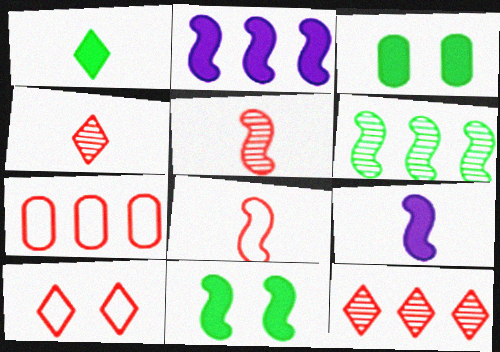[[7, 8, 10]]